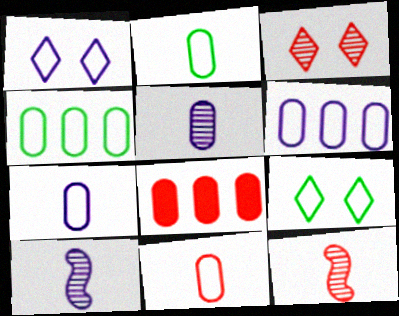[[2, 7, 11], 
[8, 9, 10]]